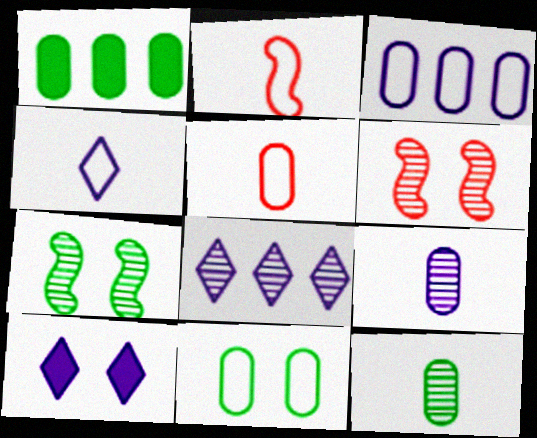[[1, 4, 6], 
[1, 11, 12], 
[3, 5, 11], 
[4, 8, 10], 
[6, 8, 12], 
[6, 10, 11]]